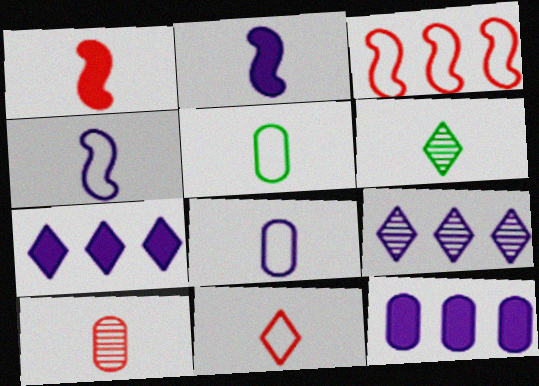[[1, 6, 8], 
[1, 10, 11], 
[4, 5, 11]]